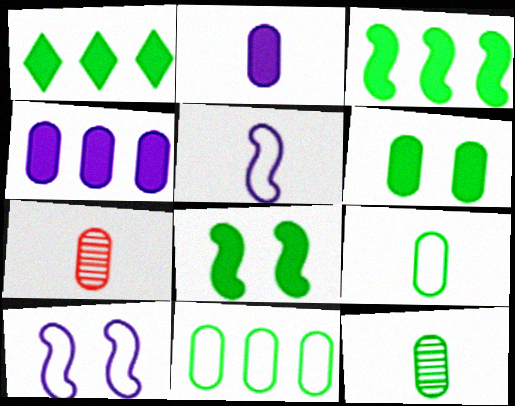[[1, 7, 10], 
[2, 7, 9], 
[6, 11, 12]]